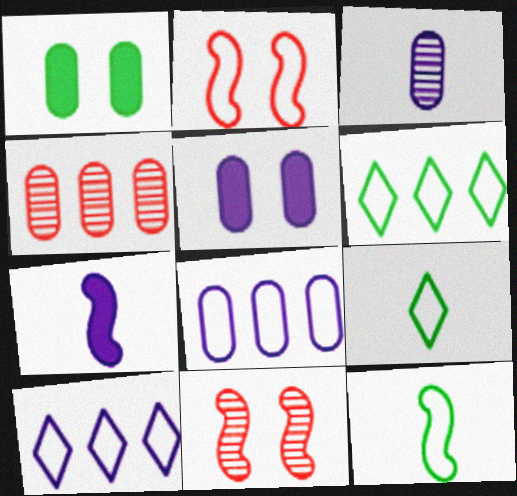[[2, 8, 9], 
[3, 5, 8]]